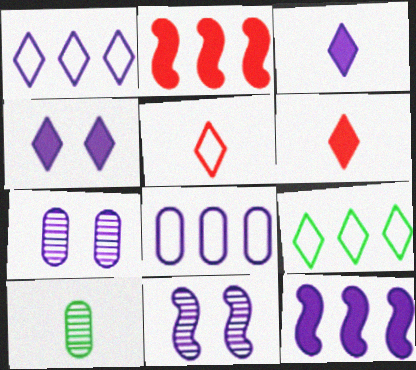[[3, 8, 11]]